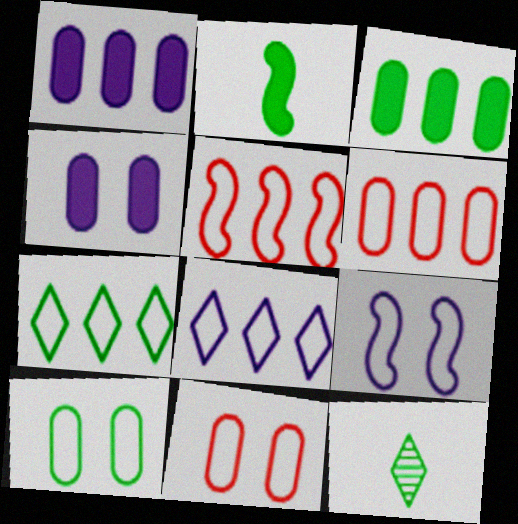[[4, 5, 12]]